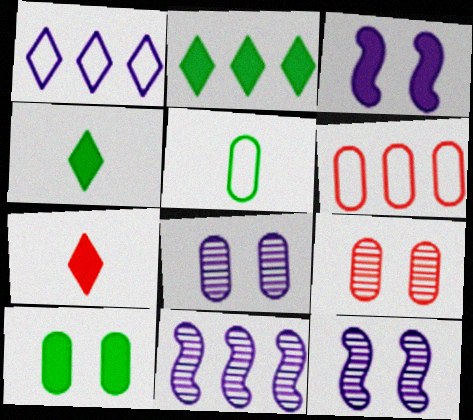[[2, 6, 11], 
[4, 6, 12]]